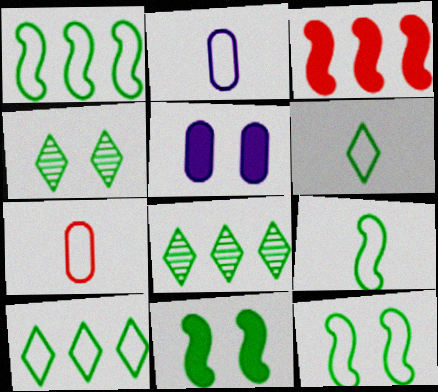[[1, 9, 12], 
[2, 3, 4]]